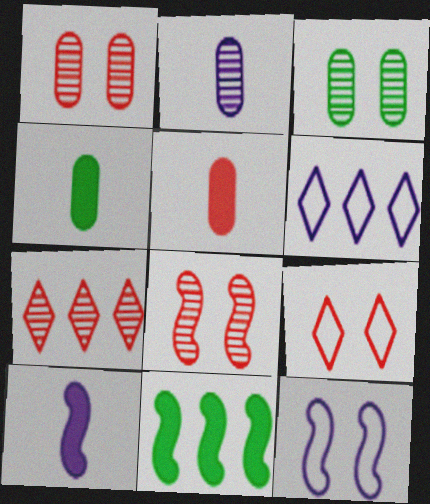[[2, 9, 11], 
[4, 6, 8], 
[4, 7, 12]]